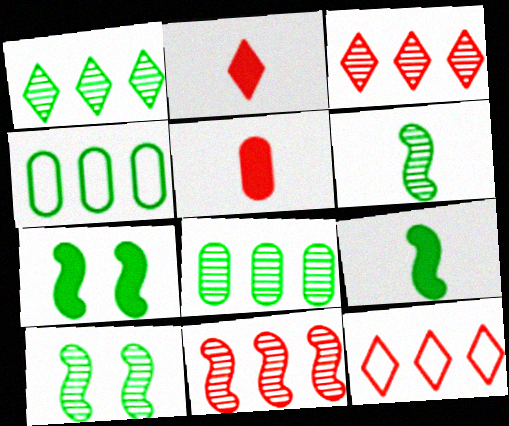[]